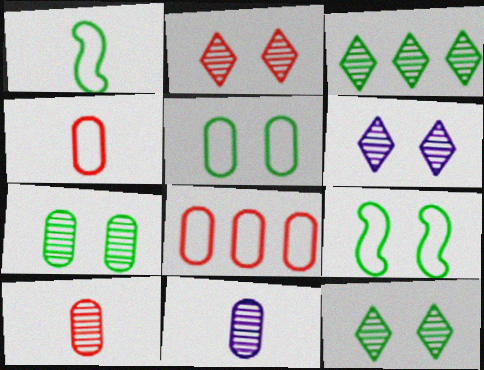[[2, 6, 12]]